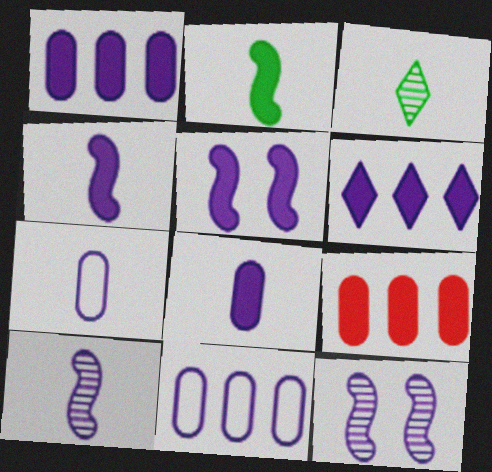[[5, 6, 8], 
[6, 7, 12]]